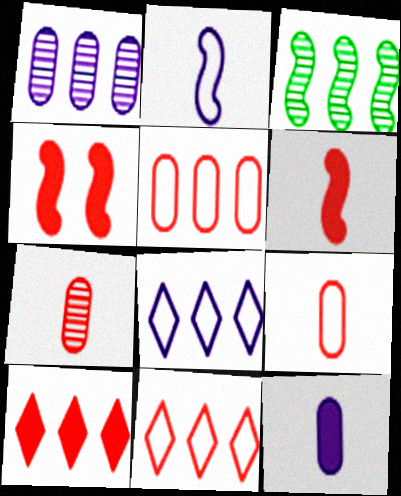[[2, 3, 4], 
[4, 7, 11]]